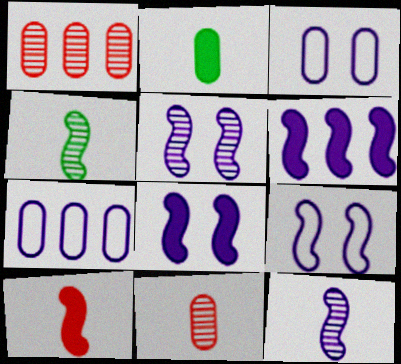[[1, 2, 3], 
[5, 8, 9], 
[6, 9, 12]]